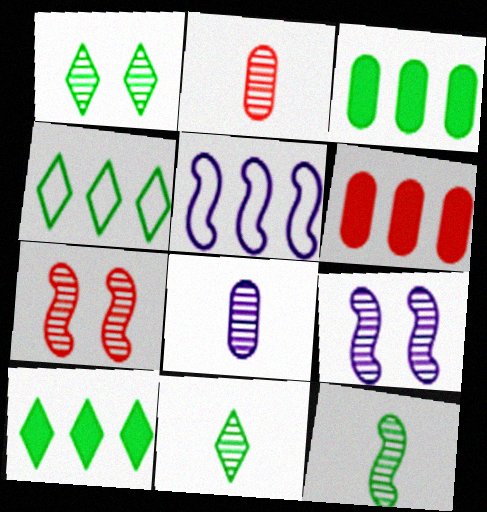[]